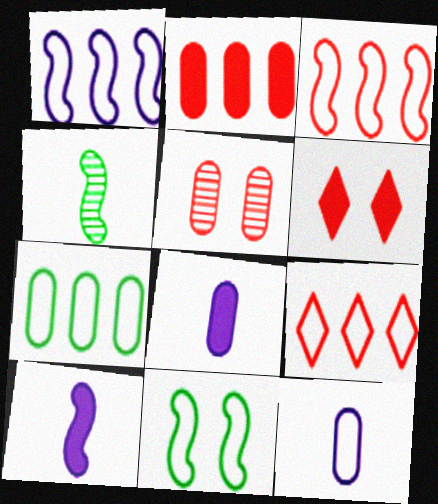[[1, 7, 9], 
[5, 7, 8], 
[9, 11, 12]]